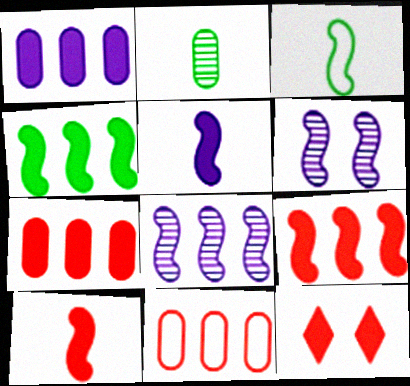[[3, 6, 9], 
[7, 10, 12]]